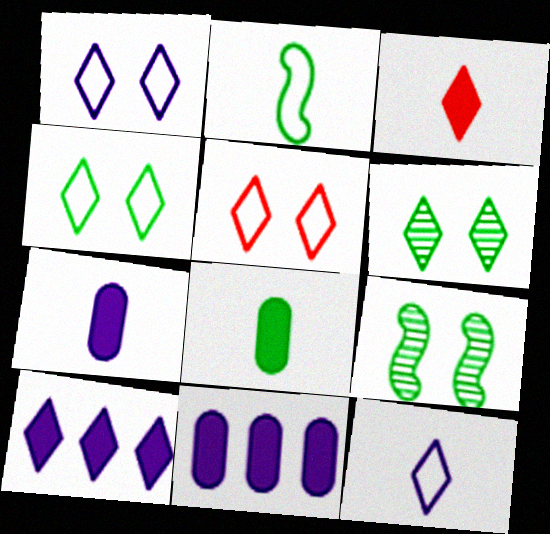[[1, 4, 5]]